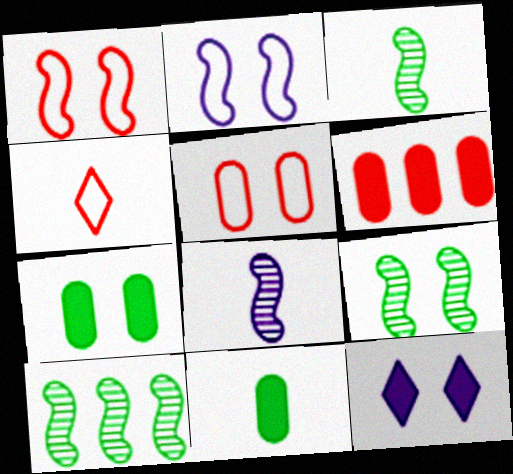[[3, 9, 10], 
[4, 8, 11], 
[5, 9, 12]]